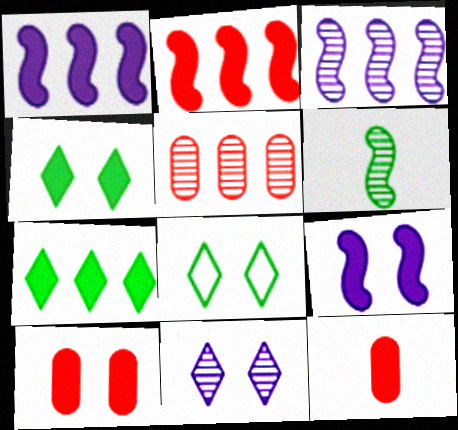[[1, 4, 12], 
[3, 8, 12], 
[4, 9, 10], 
[5, 6, 11], 
[7, 9, 12]]